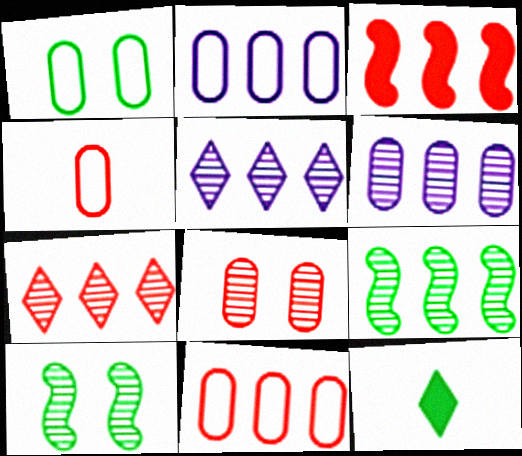[[1, 2, 4], 
[1, 9, 12], 
[3, 7, 11], 
[6, 7, 9]]